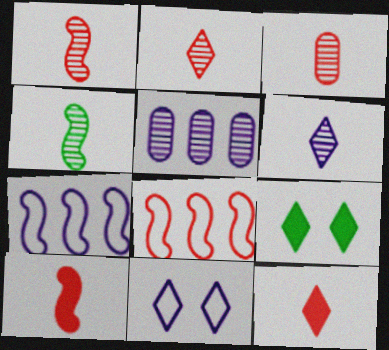[[1, 2, 3], 
[3, 4, 6], 
[3, 7, 9]]